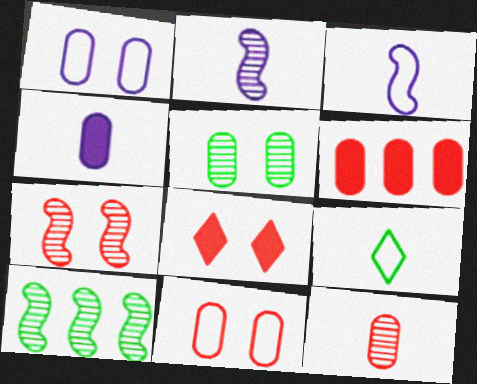[[2, 7, 10], 
[6, 11, 12], 
[7, 8, 11]]